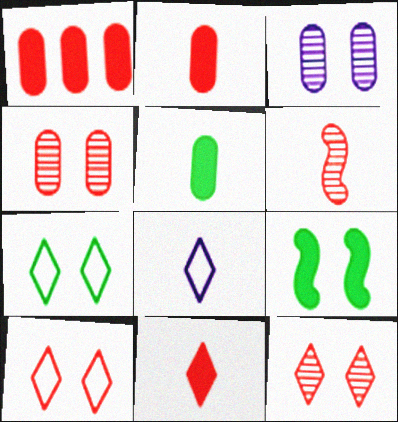[[1, 6, 10], 
[3, 9, 10], 
[5, 6, 8]]